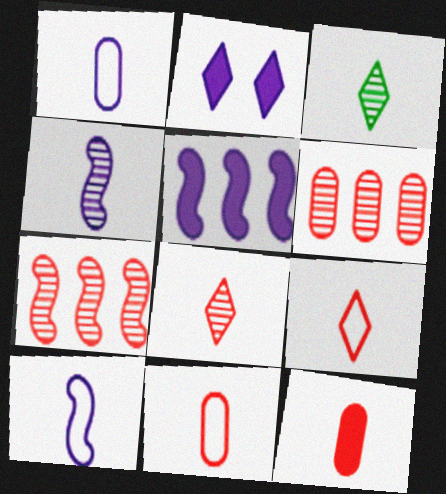[[3, 10, 12]]